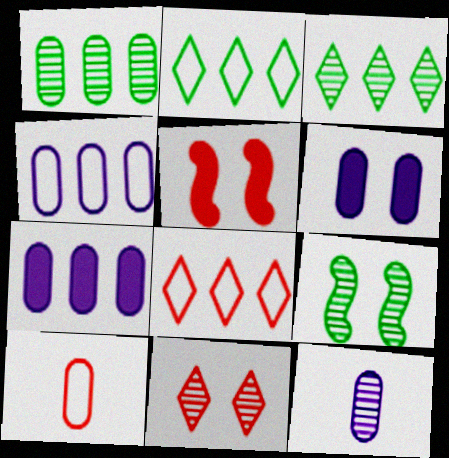[[1, 6, 10], 
[2, 5, 12], 
[4, 6, 12]]